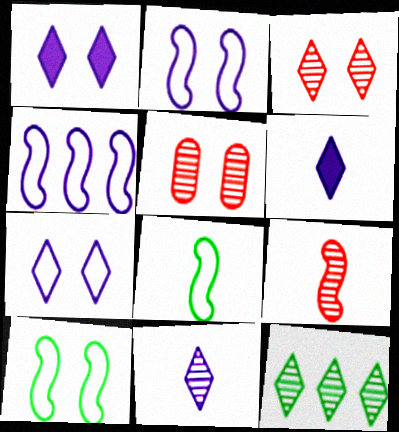[[1, 5, 10], 
[3, 11, 12]]